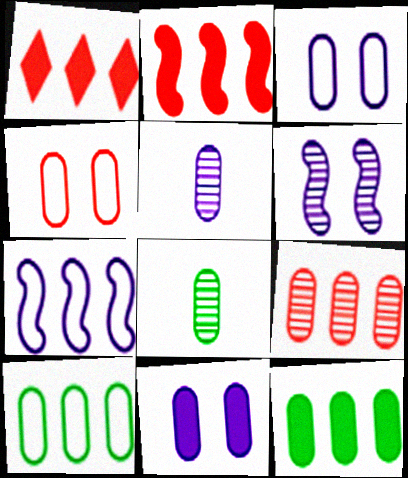[[4, 5, 12]]